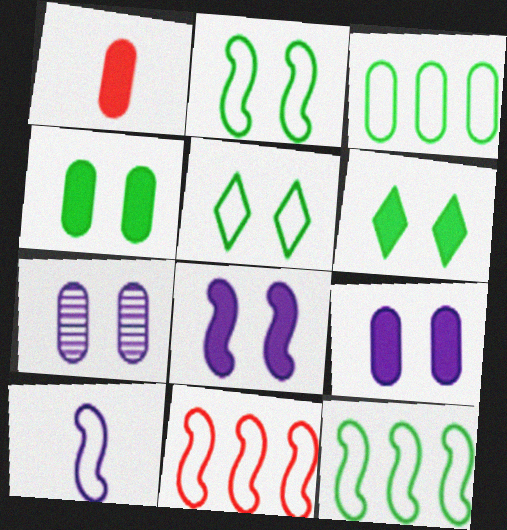[[1, 3, 7], 
[2, 10, 11]]